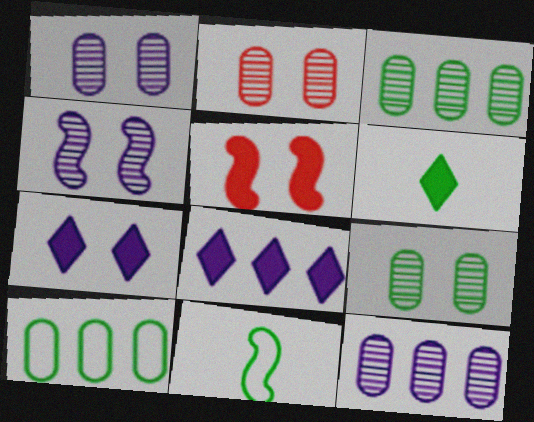[[1, 2, 9], 
[2, 8, 11]]